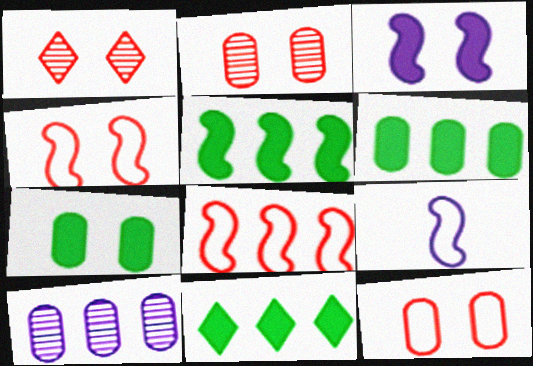[[1, 6, 9], 
[2, 9, 11], 
[5, 6, 11], 
[8, 10, 11]]